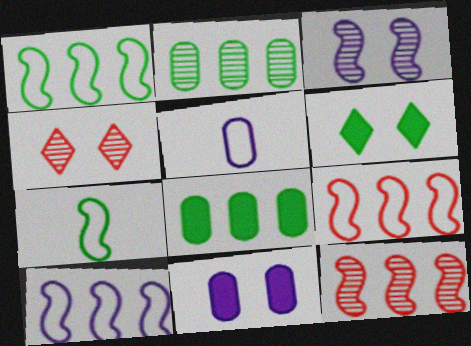[[1, 9, 10], 
[2, 6, 7], 
[5, 6, 12]]